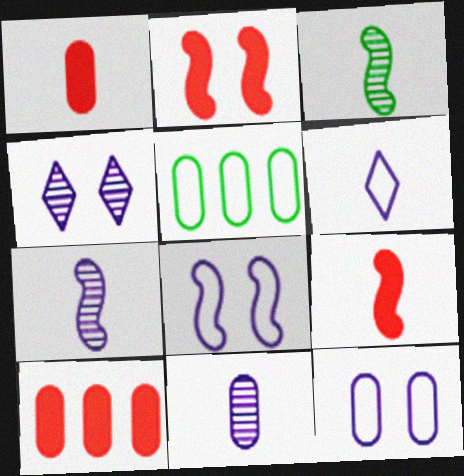[[1, 3, 6], 
[4, 5, 9]]